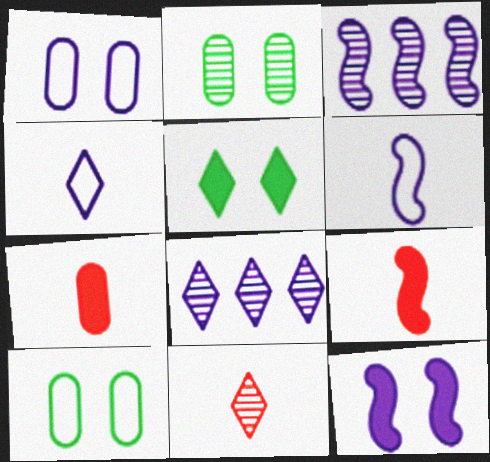[[2, 3, 11], 
[3, 6, 12], 
[8, 9, 10]]